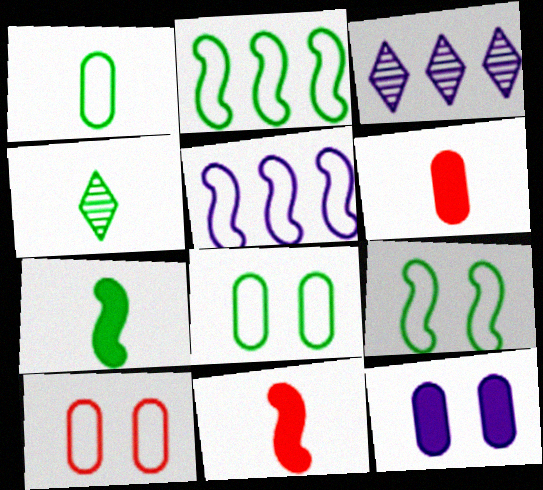[[1, 4, 7], 
[3, 6, 9], 
[3, 7, 10], 
[3, 8, 11]]